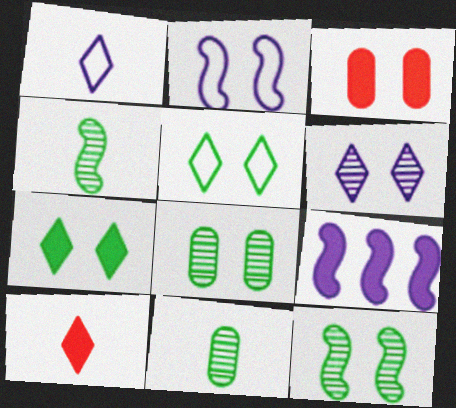[]